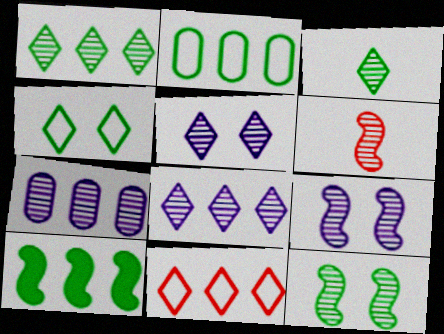[[1, 2, 10], 
[7, 10, 11]]